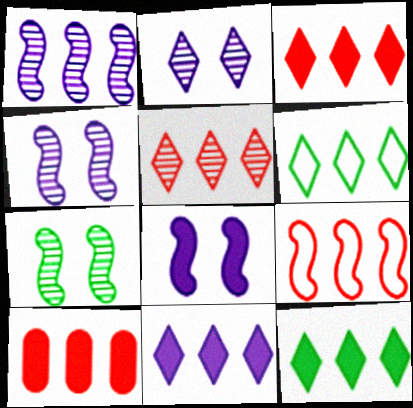[[1, 6, 10], 
[3, 11, 12], 
[5, 6, 11], 
[5, 9, 10]]